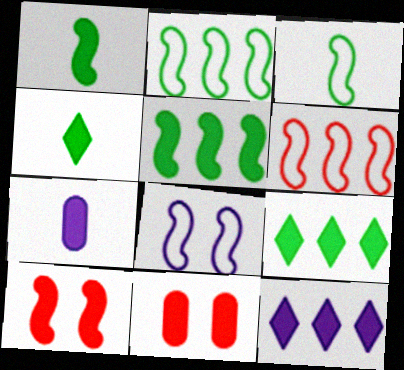[[1, 11, 12], 
[3, 6, 8], 
[7, 9, 10]]